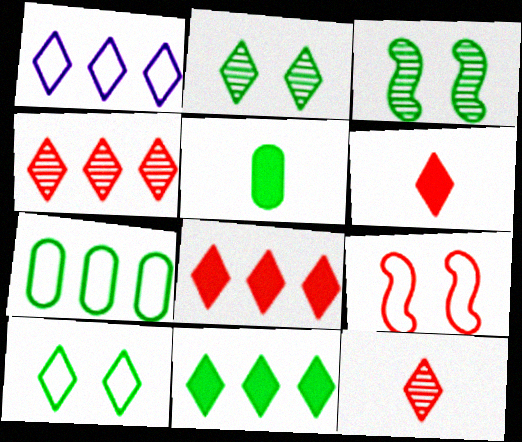[[1, 2, 6], 
[1, 4, 11]]